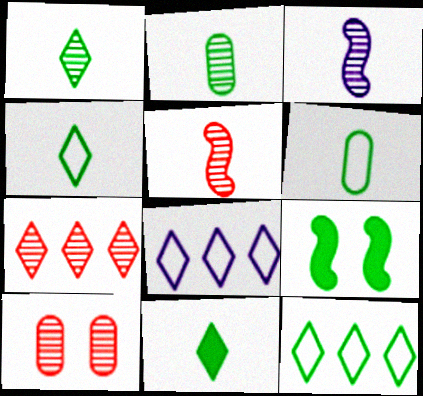[[1, 4, 11], 
[2, 9, 12], 
[5, 7, 10]]